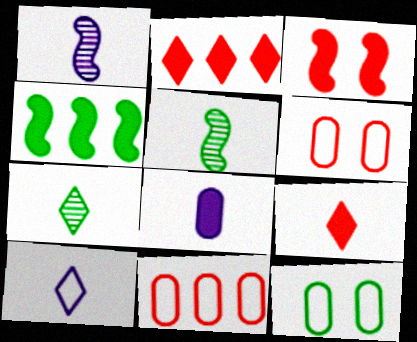[[1, 2, 12], 
[1, 8, 10], 
[4, 7, 12], 
[7, 9, 10]]